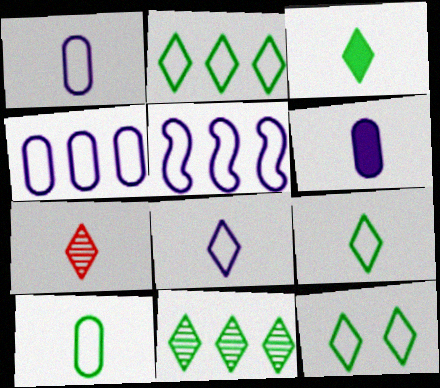[[2, 9, 12], 
[3, 7, 8], 
[3, 11, 12]]